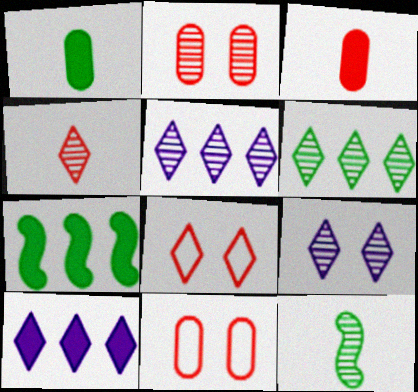[[2, 5, 12], 
[4, 6, 9], 
[10, 11, 12]]